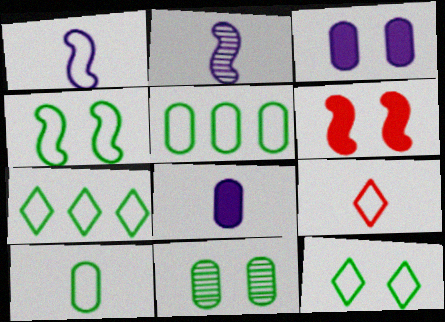[[1, 9, 10], 
[4, 7, 10]]